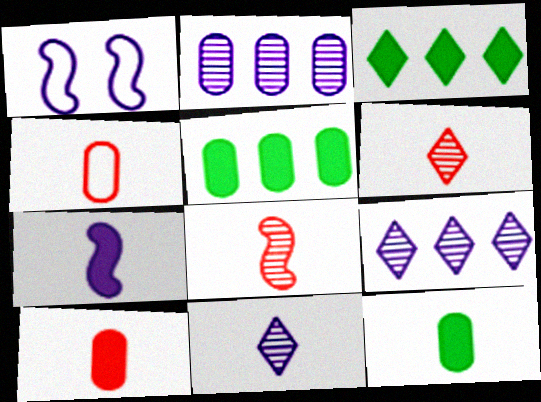[[1, 5, 6]]